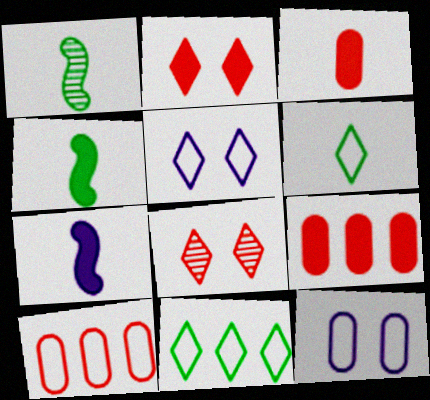[[1, 5, 9]]